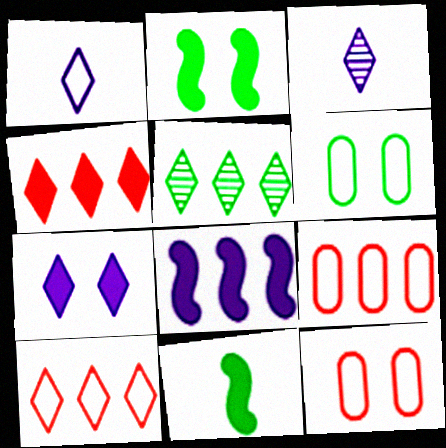[[2, 3, 9], 
[5, 6, 11], 
[5, 8, 9]]